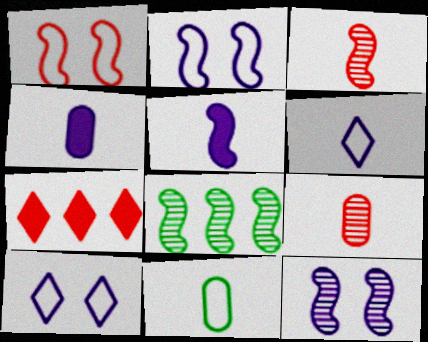[[1, 5, 8], 
[1, 7, 9], 
[3, 8, 12], 
[4, 9, 11], 
[7, 11, 12]]